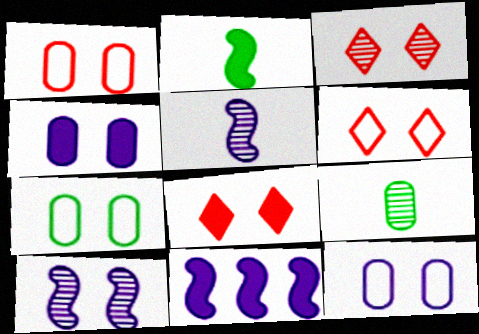[[1, 7, 12], 
[3, 6, 8], 
[6, 9, 11], 
[7, 8, 10]]